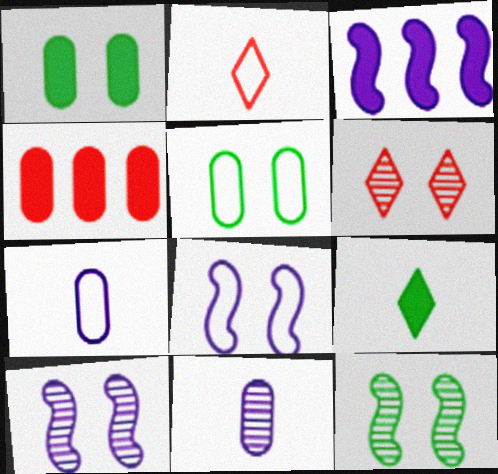[[1, 6, 8], 
[4, 5, 11]]